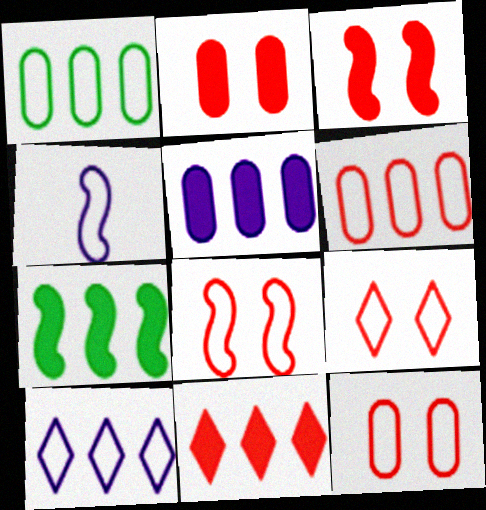[[1, 4, 9], 
[5, 7, 11], 
[8, 9, 12]]